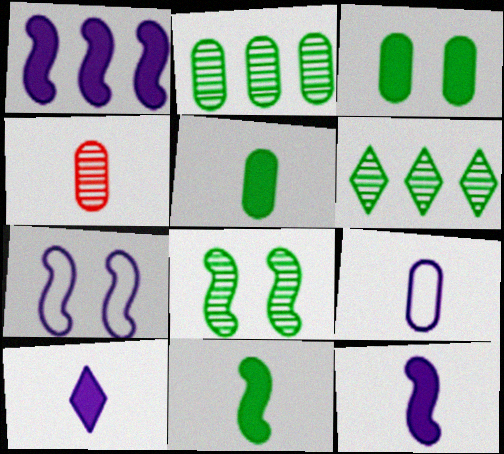[[4, 5, 9]]